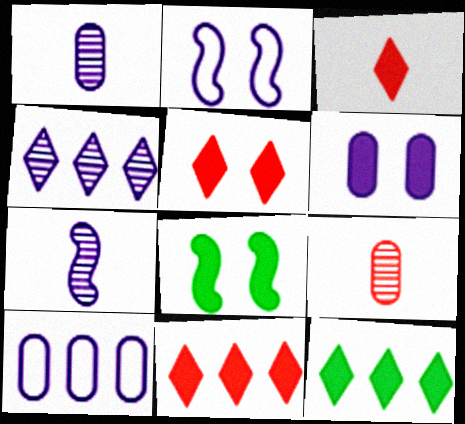[[1, 6, 10], 
[2, 9, 12], 
[3, 5, 11], 
[5, 6, 8]]